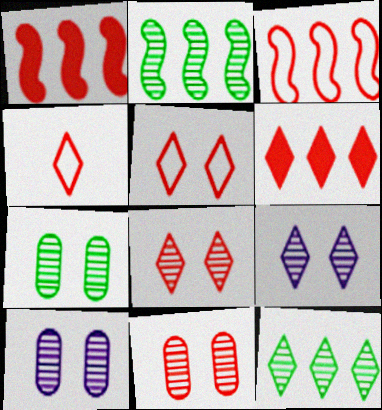[[1, 4, 11], 
[4, 6, 8], 
[7, 10, 11]]